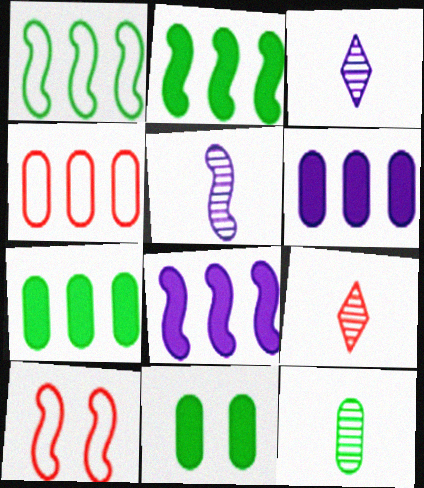[[2, 5, 10], 
[3, 7, 10], 
[5, 9, 12]]